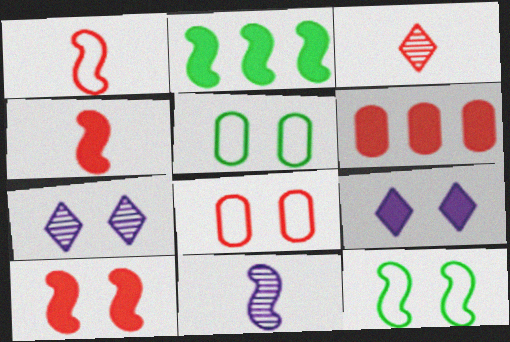[[5, 7, 10]]